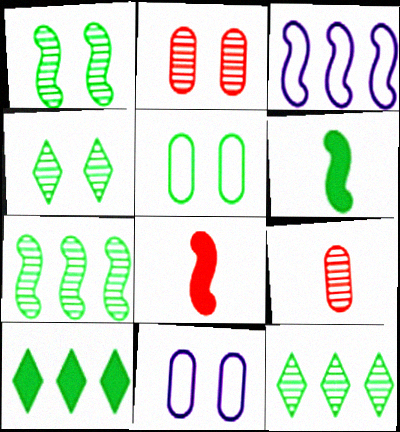[[1, 3, 8], 
[5, 6, 12], 
[8, 11, 12]]